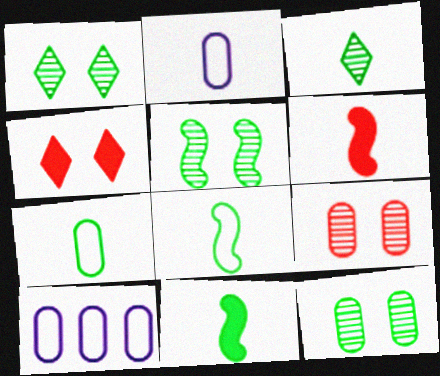[[1, 5, 12], 
[1, 6, 10], 
[2, 3, 6], 
[3, 7, 11]]